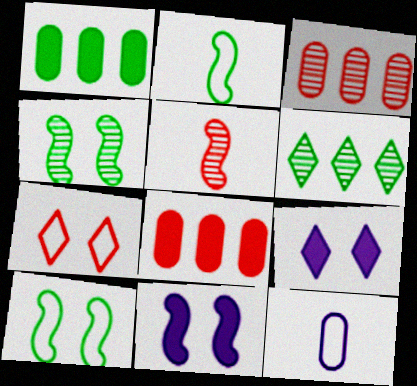[[2, 3, 9], 
[5, 7, 8]]